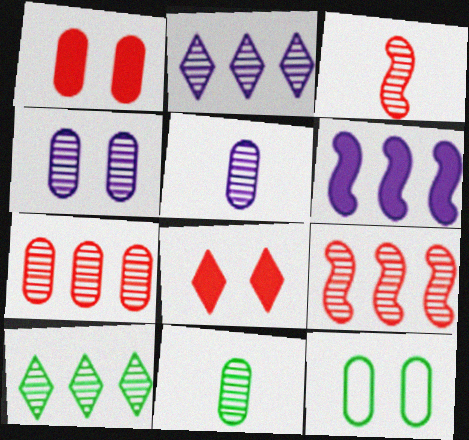[[1, 4, 12], 
[3, 4, 10], 
[4, 7, 11]]